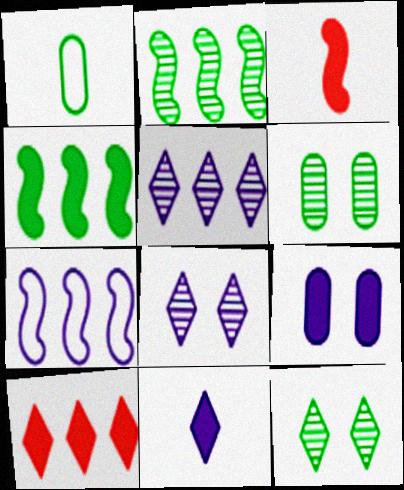[[1, 4, 12]]